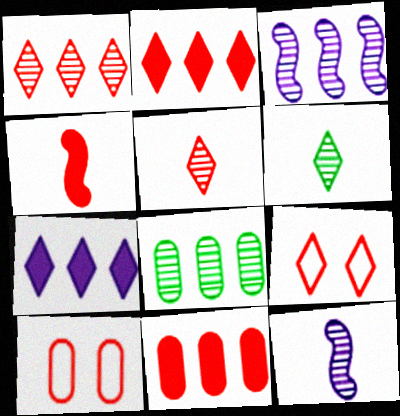[[1, 3, 8], 
[1, 4, 10], 
[2, 5, 9], 
[6, 7, 9]]